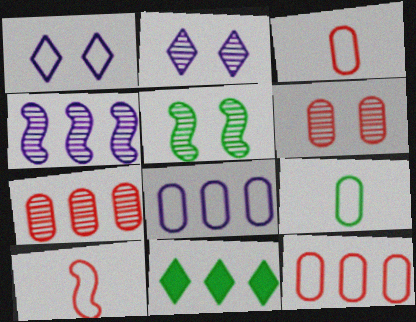[[2, 5, 6], 
[4, 11, 12], 
[5, 9, 11]]